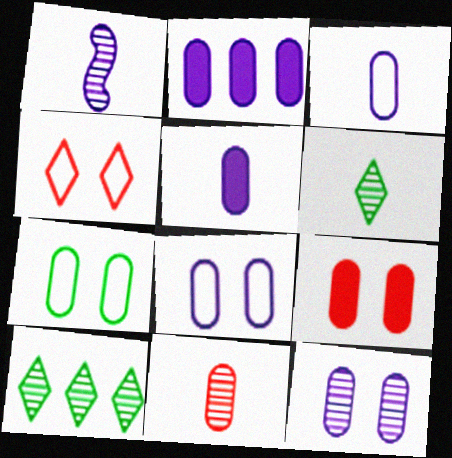[[1, 6, 11], 
[2, 3, 12], 
[2, 7, 11], 
[7, 9, 12]]